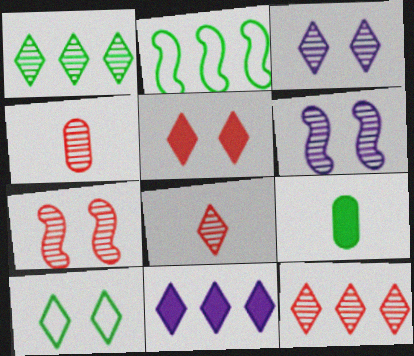[[1, 3, 8], 
[1, 4, 6], 
[3, 5, 10], 
[4, 7, 12], 
[8, 10, 11]]